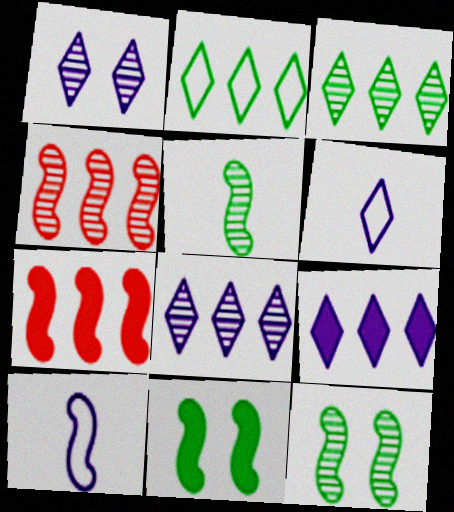[[1, 6, 9], 
[4, 10, 11], 
[7, 10, 12]]